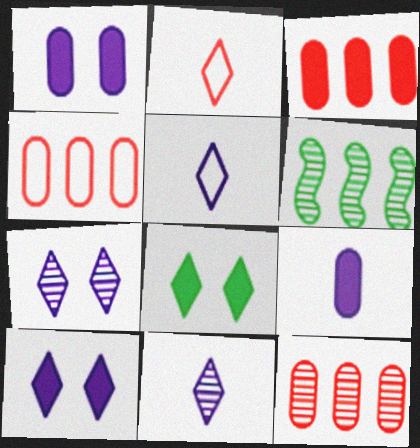[[1, 2, 6], 
[3, 4, 12]]